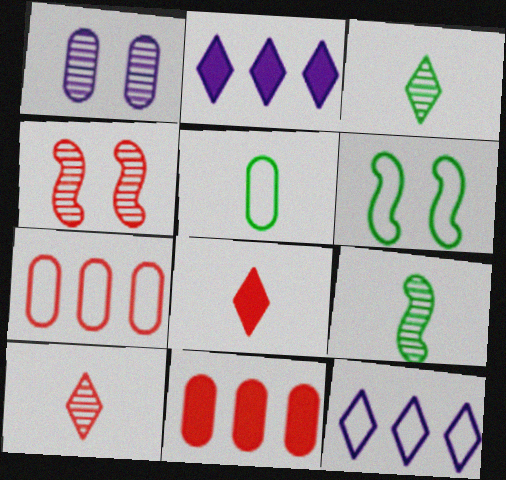[[1, 5, 11], 
[2, 4, 5], 
[4, 7, 8]]